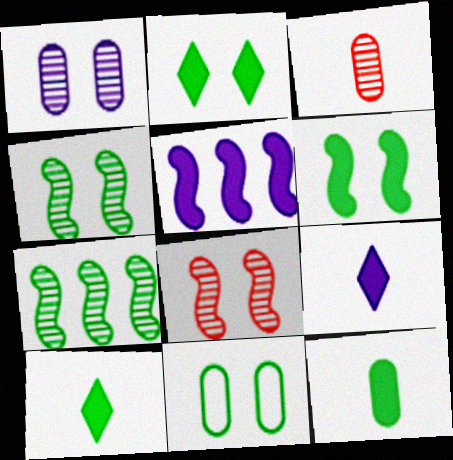[[2, 4, 11], 
[7, 10, 11]]